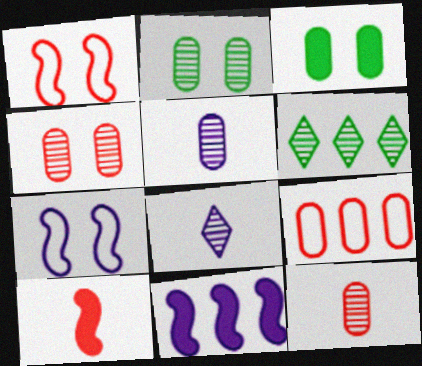[[3, 5, 9], 
[6, 9, 11]]